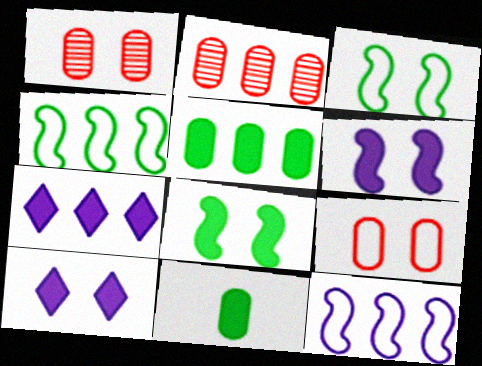[[1, 3, 10], 
[2, 4, 7]]